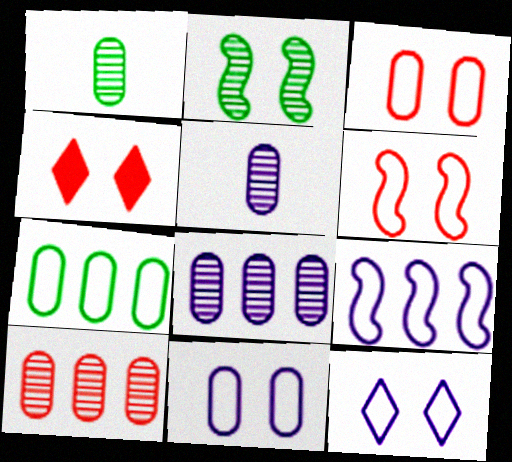[[1, 4, 9], 
[2, 4, 11]]